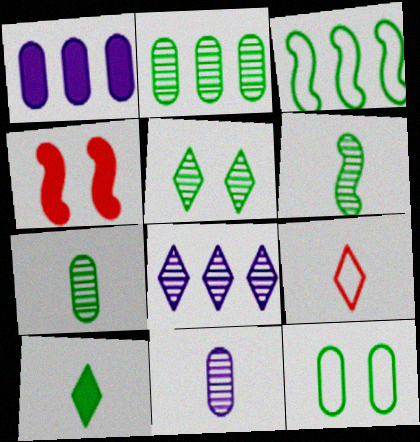[[1, 4, 10], 
[2, 5, 6]]